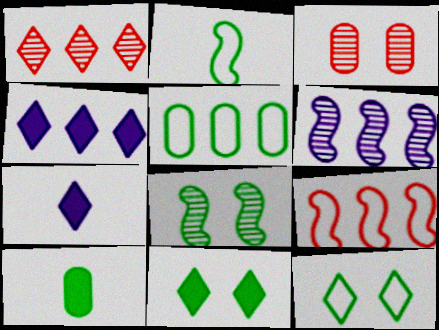[[1, 7, 12], 
[2, 3, 4], 
[2, 5, 12]]